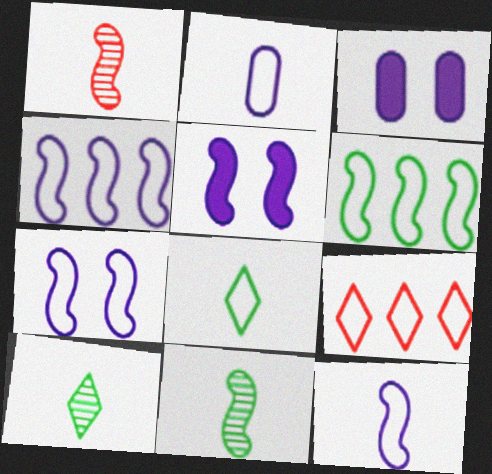[[1, 5, 6], 
[3, 9, 11], 
[4, 7, 12]]